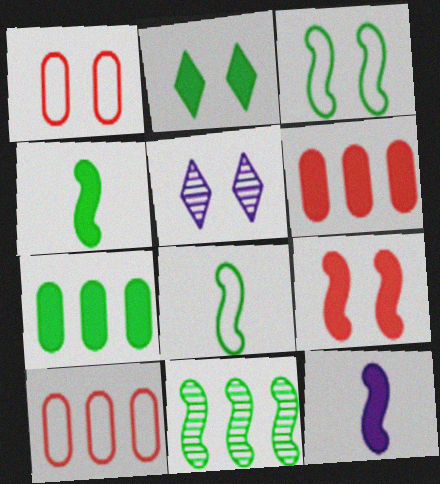[[2, 4, 7], 
[2, 6, 12], 
[3, 4, 11], 
[4, 5, 10], 
[5, 6, 8]]